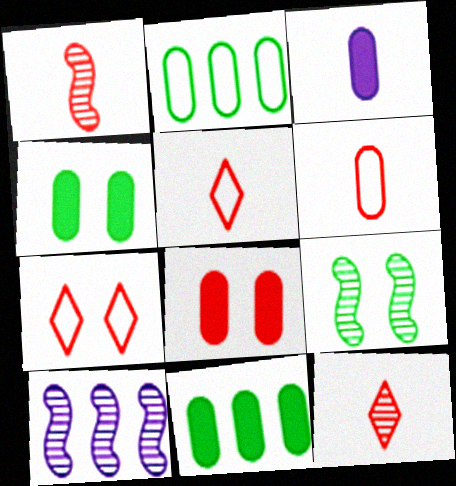[[1, 9, 10], 
[3, 8, 11], 
[4, 5, 10]]